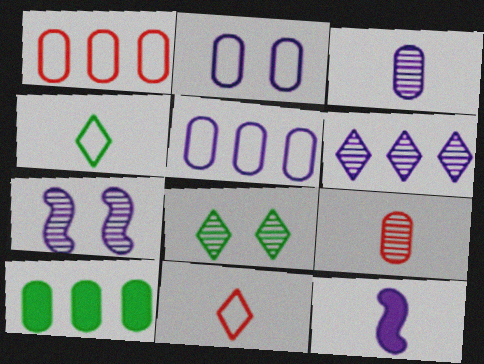[[1, 8, 12], 
[2, 6, 12], 
[2, 9, 10], 
[3, 6, 7], 
[4, 9, 12], 
[7, 10, 11]]